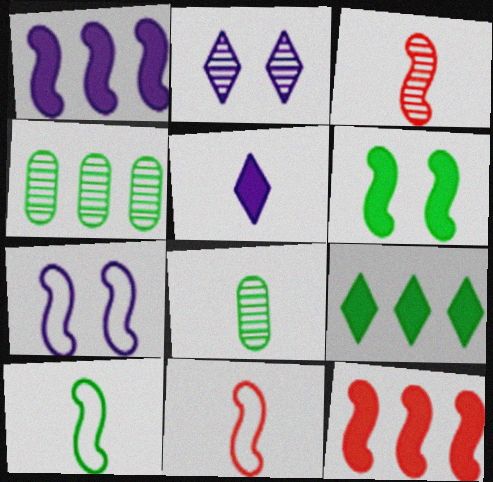[[2, 3, 4], 
[5, 8, 11]]